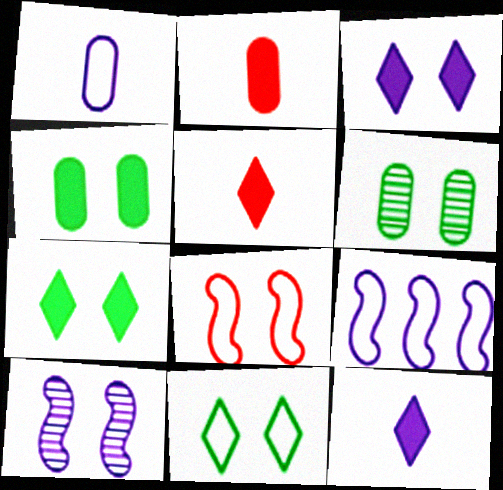[[3, 6, 8], 
[5, 6, 9]]